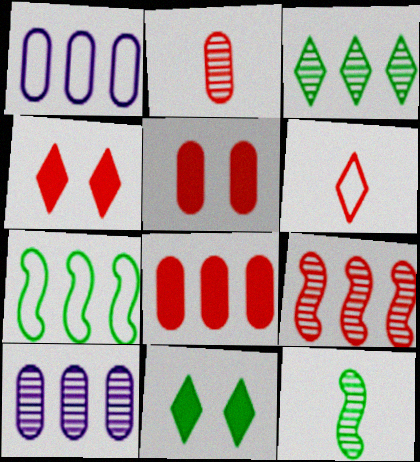[[1, 4, 12], 
[3, 9, 10], 
[5, 6, 9]]